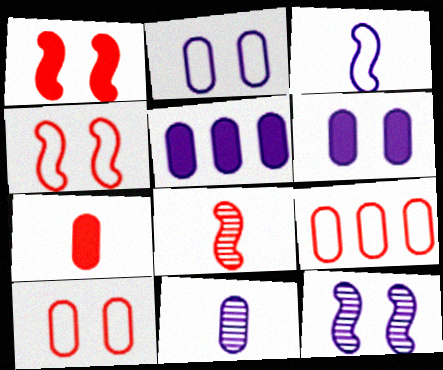[[2, 5, 11]]